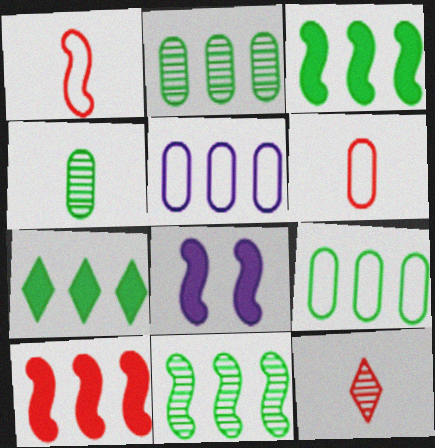[[1, 8, 11], 
[7, 9, 11], 
[8, 9, 12]]